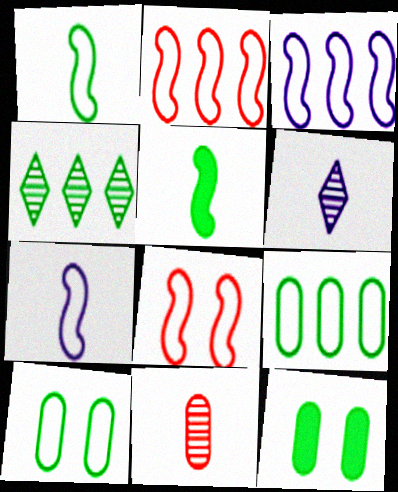[[1, 3, 8], 
[1, 4, 12], 
[2, 6, 12], 
[4, 5, 10]]